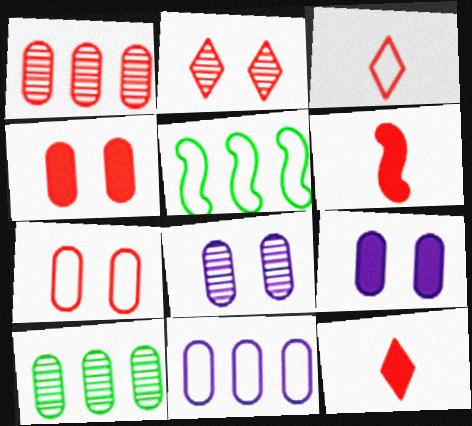[[5, 8, 12]]